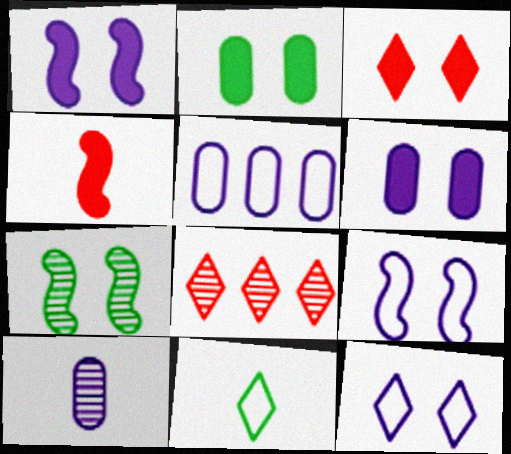[[1, 2, 3], 
[4, 10, 11], 
[5, 6, 10], 
[7, 8, 10]]